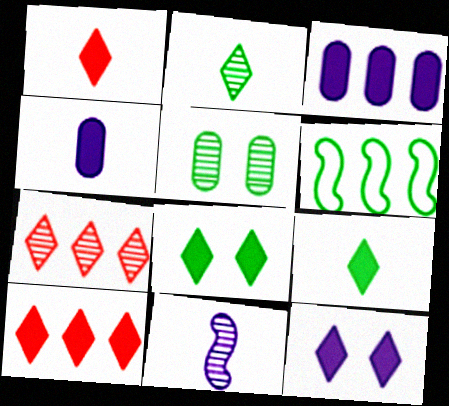[[3, 6, 7], 
[5, 6, 9], 
[5, 7, 11], 
[9, 10, 12]]